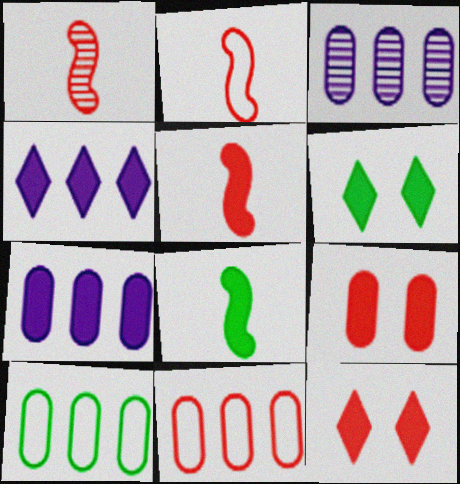[[1, 2, 5], 
[1, 11, 12], 
[2, 3, 6], 
[4, 8, 9], 
[5, 6, 7], 
[7, 8, 12]]